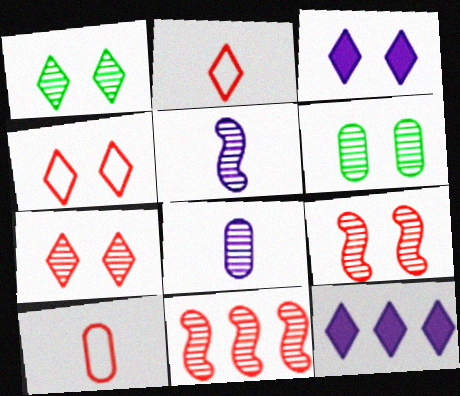[[1, 2, 12], 
[1, 3, 4], 
[1, 8, 11]]